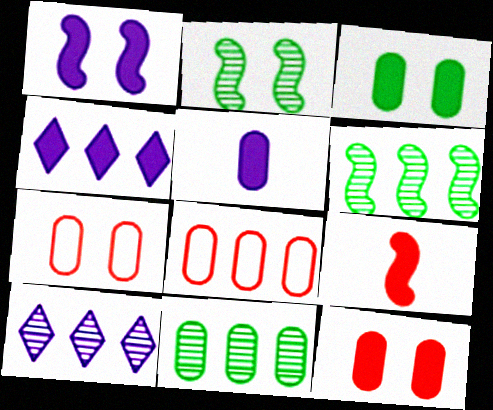[[1, 4, 5], 
[3, 4, 9], 
[4, 6, 8], 
[5, 7, 11]]